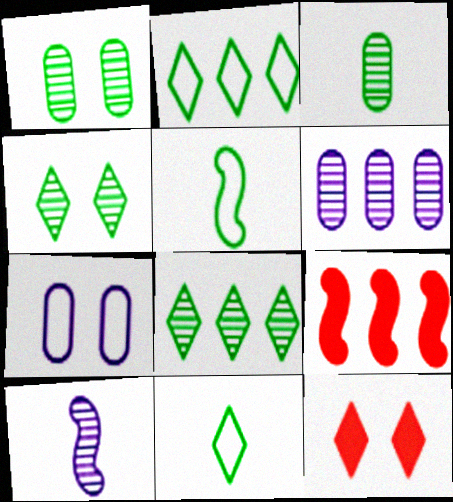[[2, 6, 9], 
[5, 6, 12]]